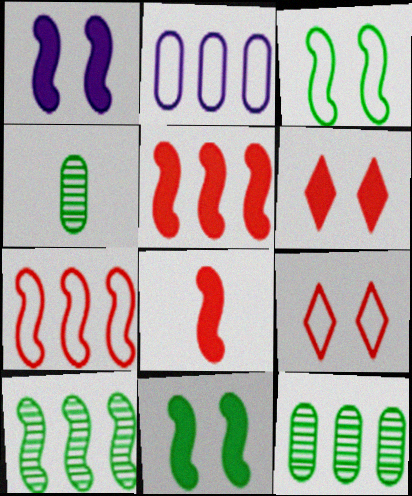[]